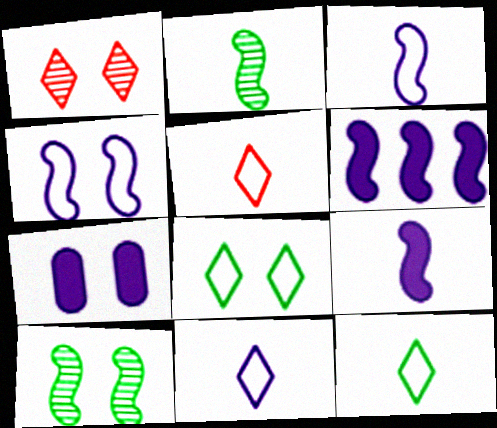[[5, 11, 12]]